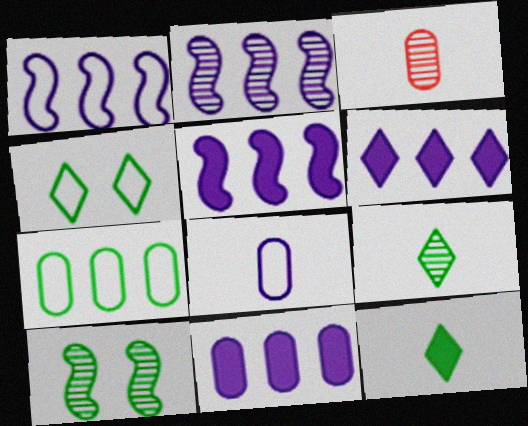[[1, 2, 5], 
[3, 4, 5], 
[5, 6, 11], 
[7, 10, 12]]